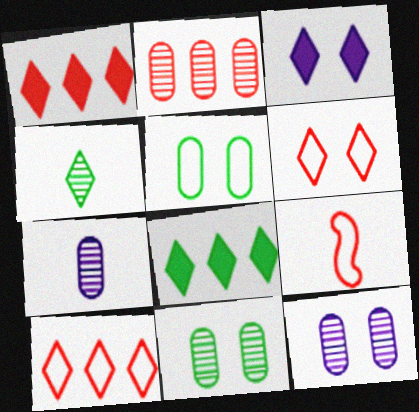[[2, 7, 11], 
[3, 4, 10], 
[8, 9, 12]]